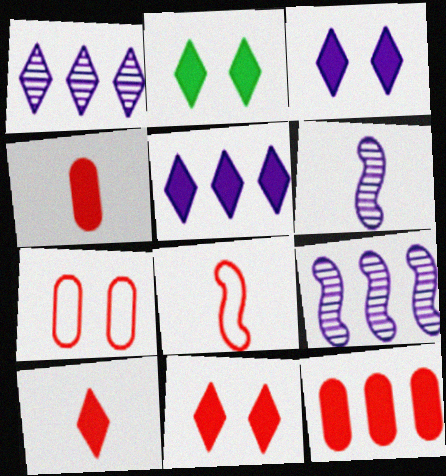[[2, 3, 11], 
[2, 5, 10]]